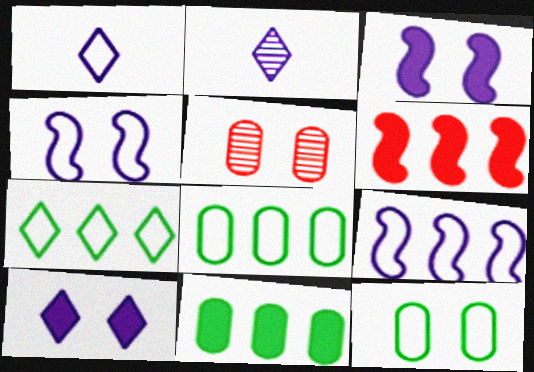[[2, 6, 12]]